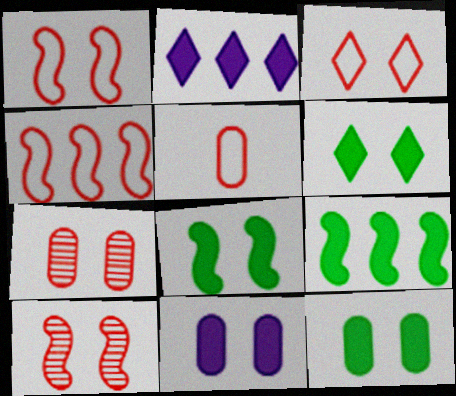[[3, 4, 5], 
[6, 8, 12]]